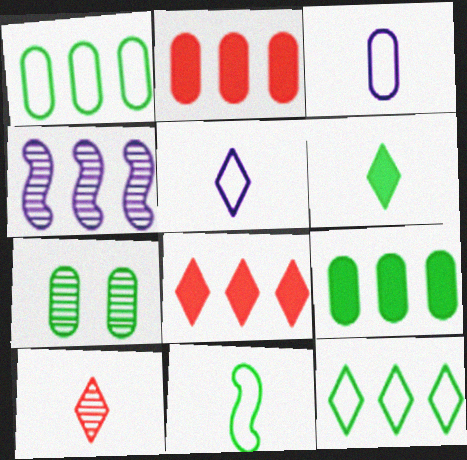[[1, 4, 8], 
[2, 3, 7], 
[2, 4, 12], 
[4, 7, 10], 
[5, 6, 10]]